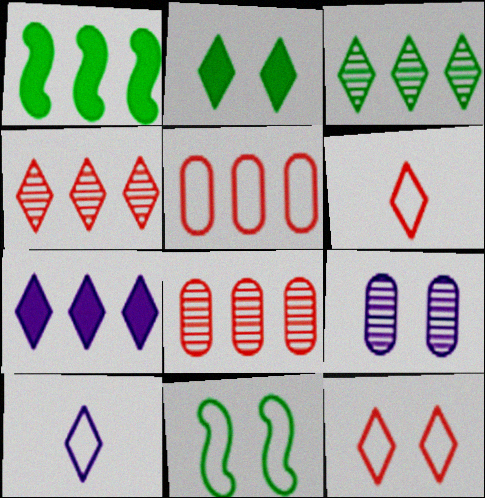[[1, 6, 9], 
[2, 4, 10], 
[5, 10, 11]]